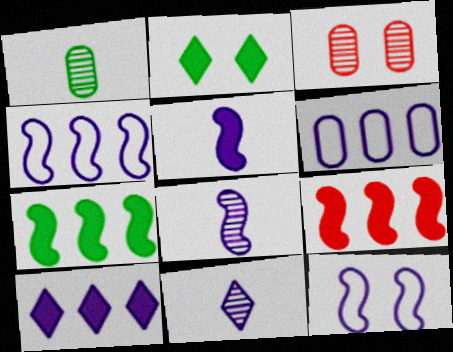[[2, 3, 12]]